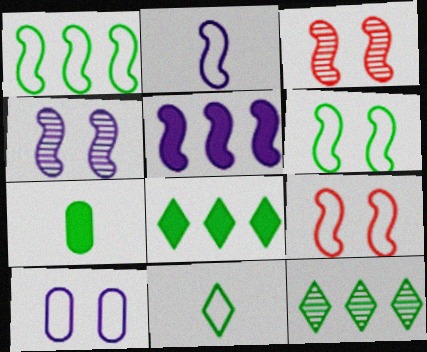[[1, 2, 9], 
[2, 4, 5], 
[6, 7, 12]]